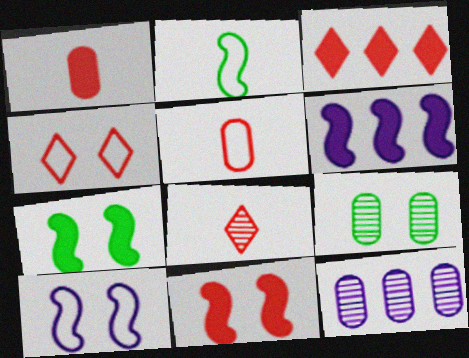[[1, 3, 11], 
[3, 4, 8]]